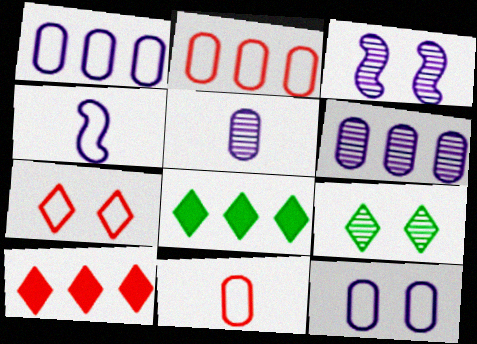[[3, 8, 11]]